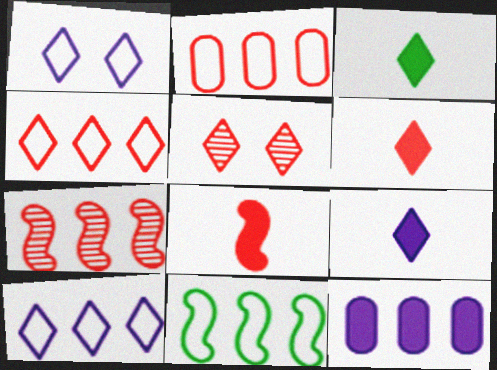[[2, 5, 8], 
[2, 10, 11], 
[3, 5, 10], 
[3, 6, 9], 
[4, 5, 6]]